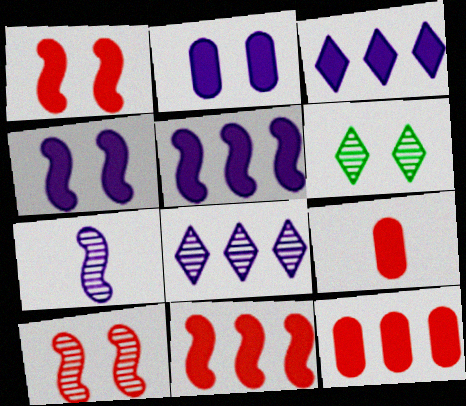[]